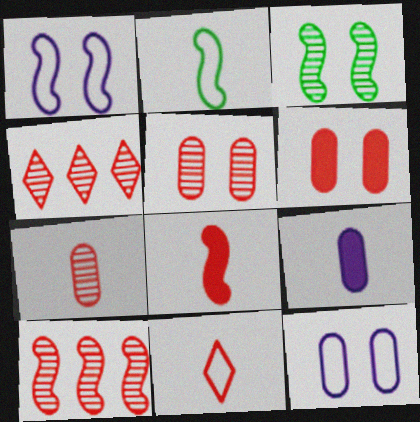[[6, 10, 11], 
[7, 8, 11]]